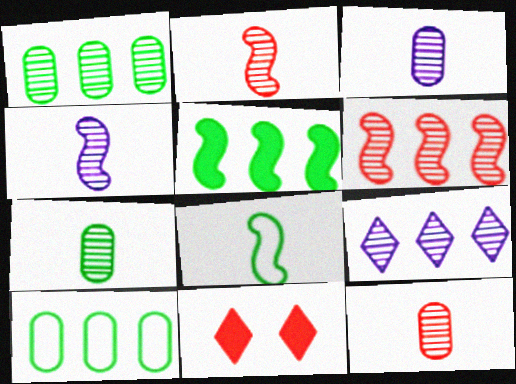[[1, 6, 9], 
[3, 7, 12], 
[4, 10, 11]]